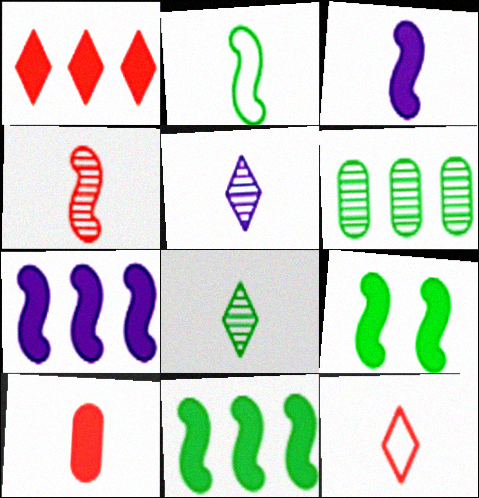[[2, 3, 4], 
[2, 5, 10], 
[4, 10, 12]]